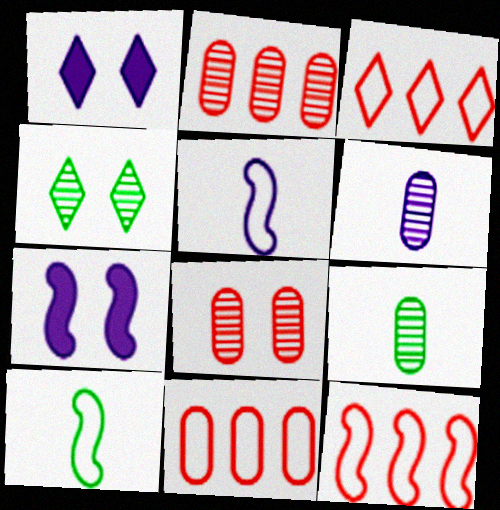[[1, 2, 10], 
[1, 9, 12], 
[3, 7, 9], 
[3, 11, 12]]